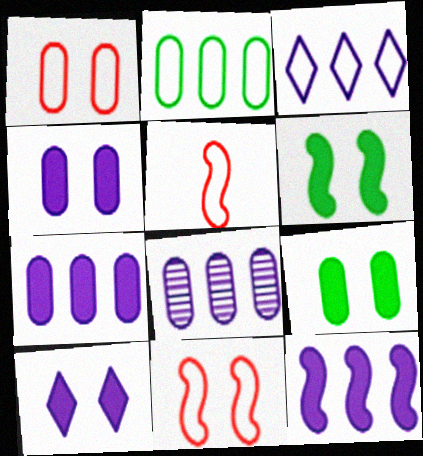[[3, 8, 12]]